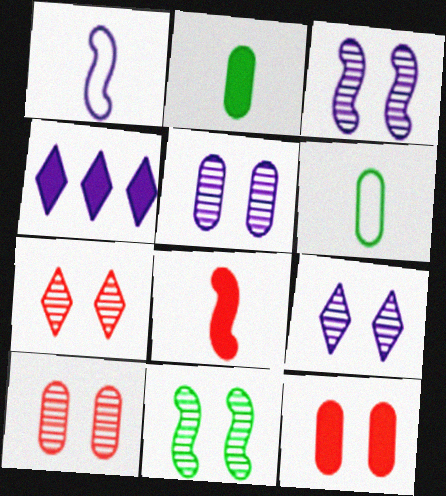[[1, 4, 5], 
[3, 5, 9], 
[5, 7, 11], 
[9, 10, 11]]